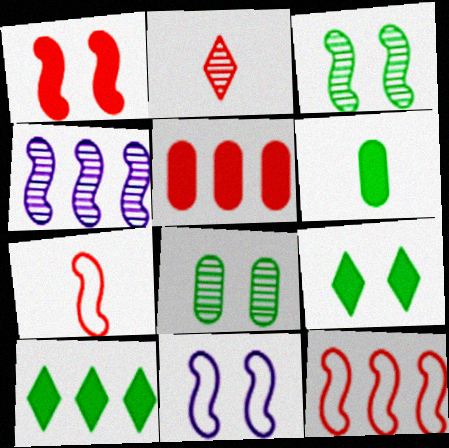[[1, 3, 11], 
[2, 4, 8]]